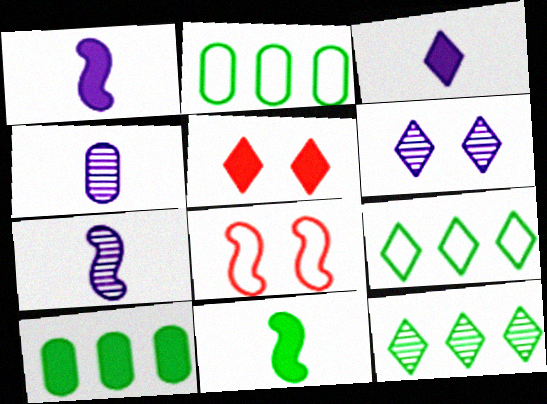[[1, 5, 10], 
[2, 5, 7]]